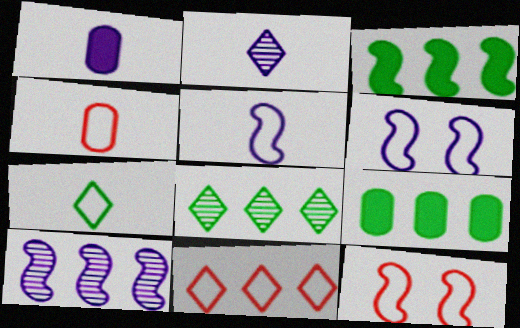[[1, 2, 5], 
[1, 8, 12], 
[2, 9, 12], 
[4, 5, 7], 
[4, 11, 12], 
[9, 10, 11]]